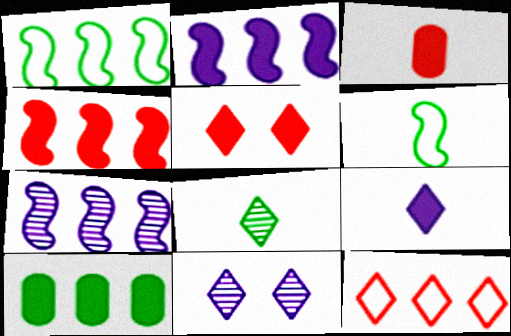[[1, 3, 11], 
[1, 4, 7], 
[3, 4, 5], 
[7, 10, 12]]